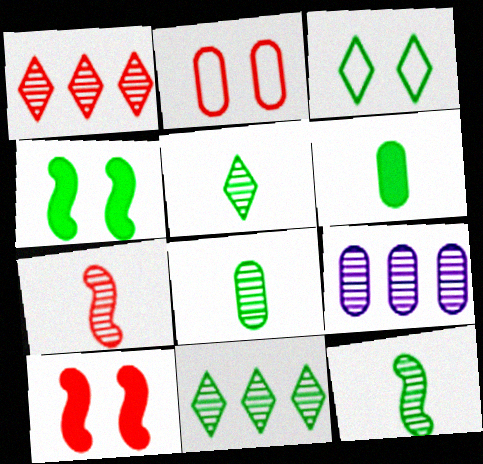[[2, 6, 9], 
[5, 8, 12]]